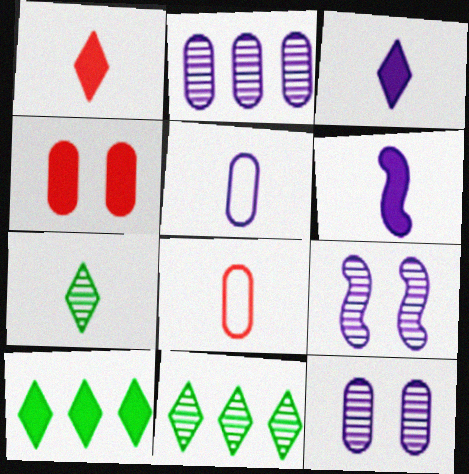[[4, 6, 10], 
[6, 7, 8], 
[8, 9, 10]]